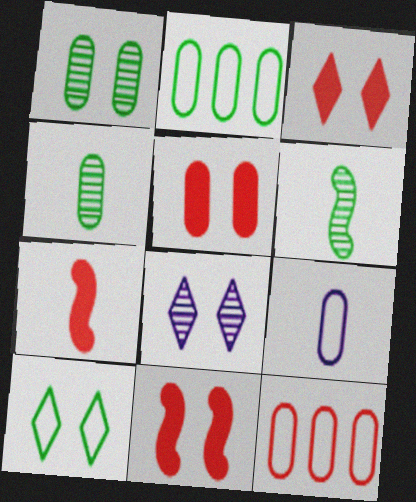[[2, 7, 8], 
[3, 5, 11], 
[3, 8, 10]]